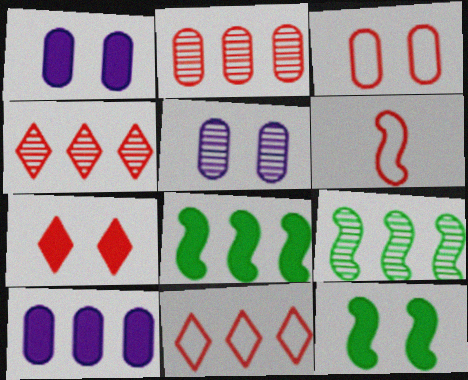[[1, 7, 12], 
[2, 6, 7], 
[3, 6, 11], 
[9, 10, 11]]